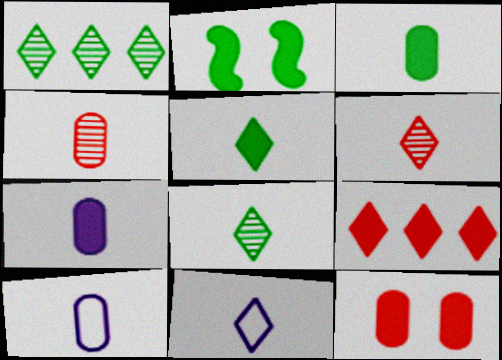[[2, 7, 9], 
[3, 4, 10], 
[5, 6, 11]]